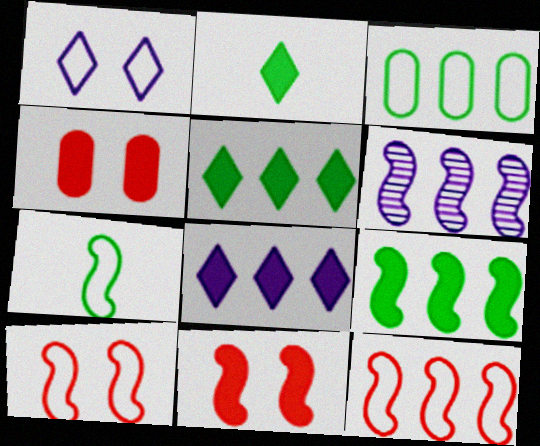[[6, 7, 11], 
[6, 9, 12]]